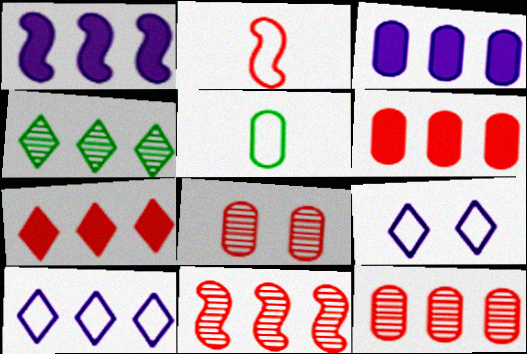[[2, 7, 8], 
[3, 5, 8], 
[4, 7, 10]]